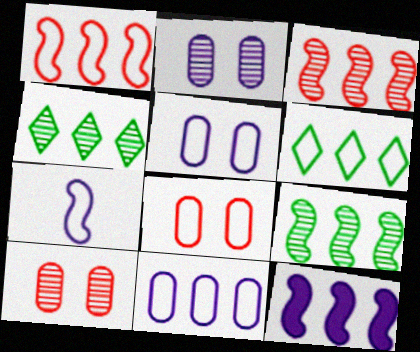[[1, 6, 11], 
[1, 9, 12], 
[6, 7, 8]]